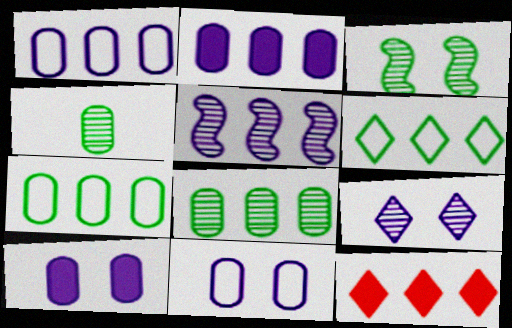[[5, 7, 12]]